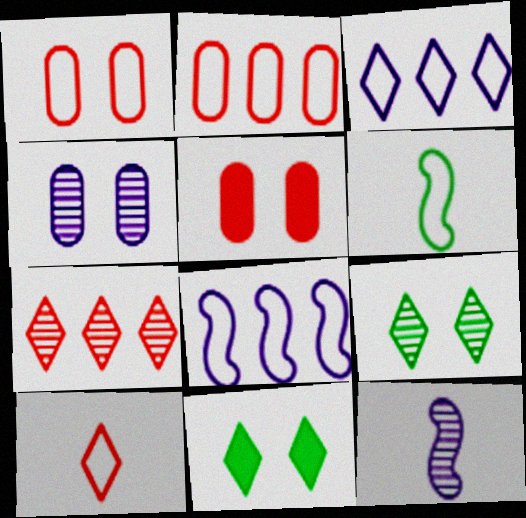[[1, 3, 6], 
[2, 11, 12]]